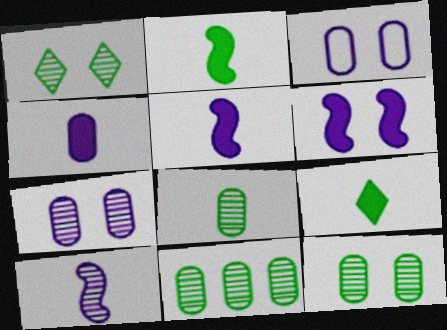[[8, 11, 12]]